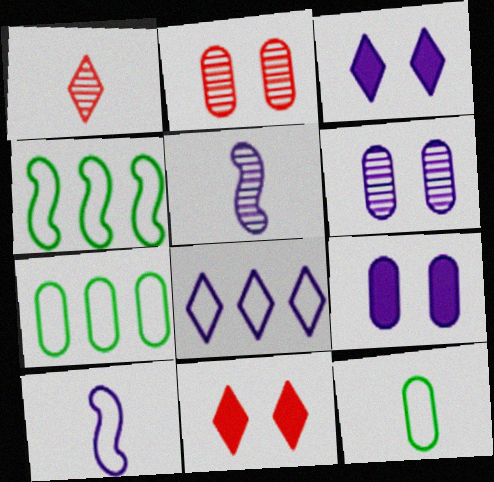[[1, 4, 9], 
[5, 7, 11], 
[5, 8, 9]]